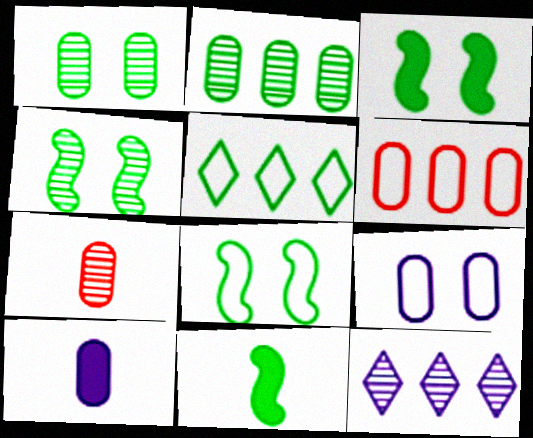[[1, 5, 11], 
[1, 6, 10], 
[3, 4, 8], 
[4, 7, 12]]